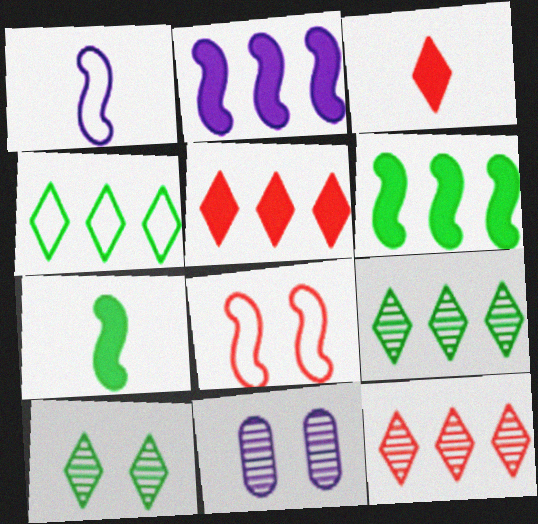[]